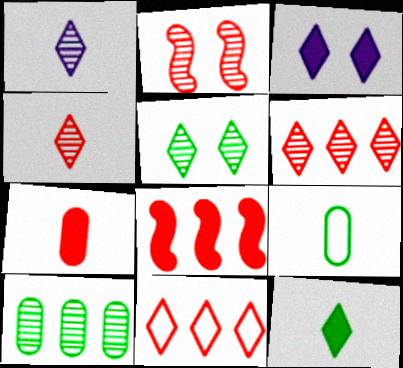[[1, 2, 10], 
[1, 5, 6], 
[2, 7, 11]]